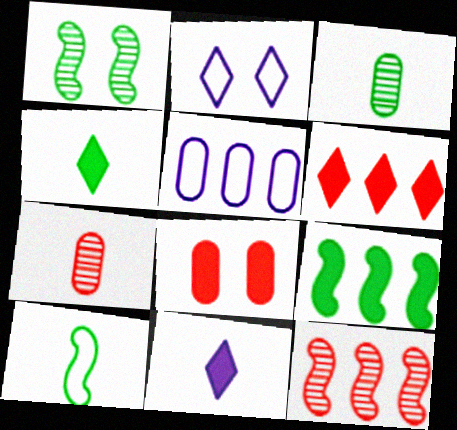[[1, 2, 8], 
[1, 9, 10], 
[2, 7, 9], 
[3, 4, 10], 
[3, 5, 8], 
[7, 10, 11], 
[8, 9, 11]]